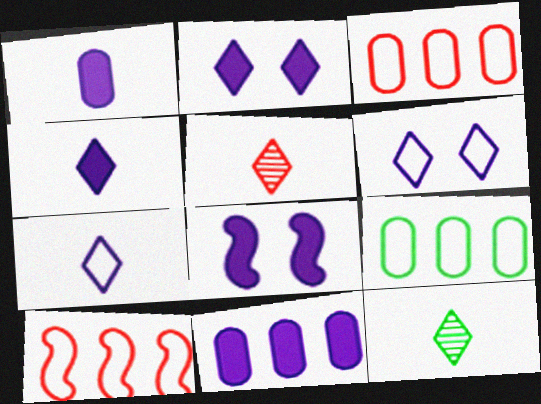[[3, 8, 12], 
[4, 8, 11], 
[5, 8, 9]]